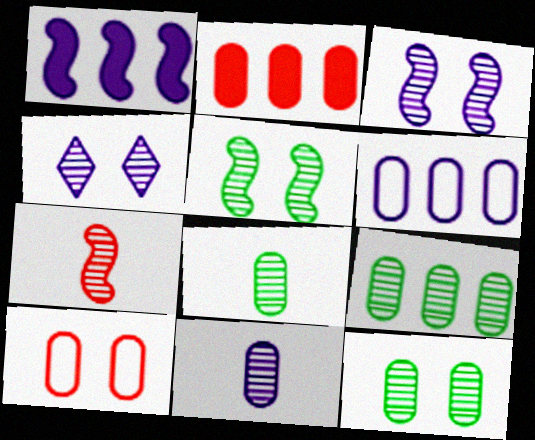[[2, 6, 9], 
[4, 7, 9], 
[8, 9, 12]]